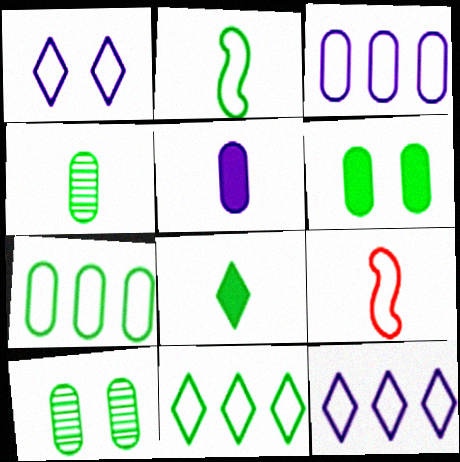[[1, 7, 9], 
[2, 4, 8], 
[4, 6, 7]]